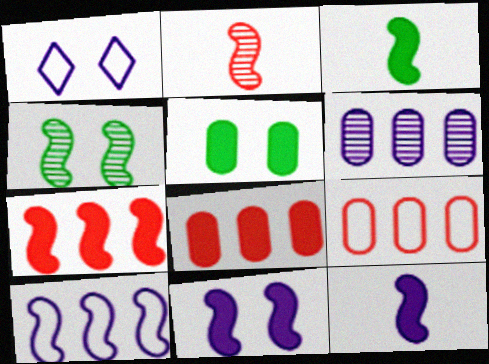[[1, 6, 12], 
[3, 7, 11]]